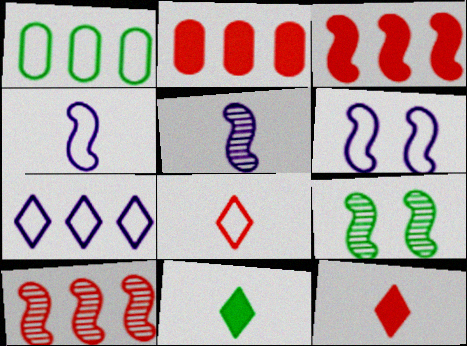[[1, 6, 8], 
[1, 9, 11], 
[3, 4, 9], 
[5, 9, 10]]